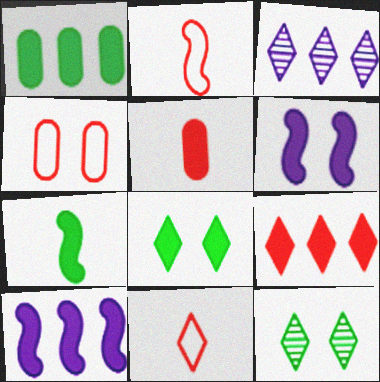[[1, 7, 8], 
[1, 9, 10], 
[3, 4, 7], 
[3, 8, 11], 
[4, 6, 12], 
[5, 8, 10]]